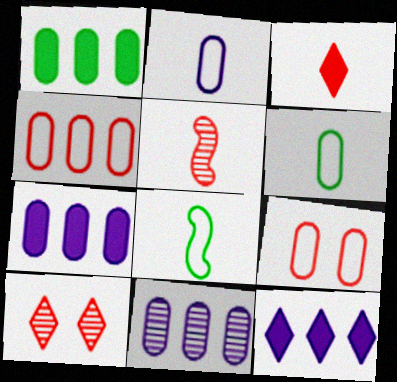[[1, 4, 11], 
[7, 8, 10]]